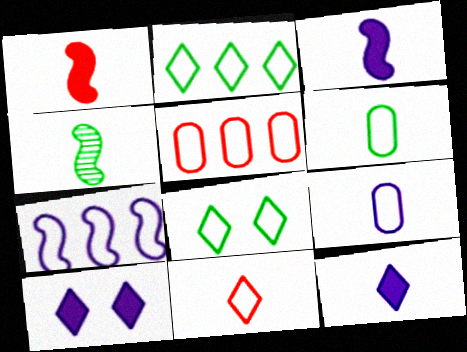[[2, 5, 7], 
[4, 5, 10]]